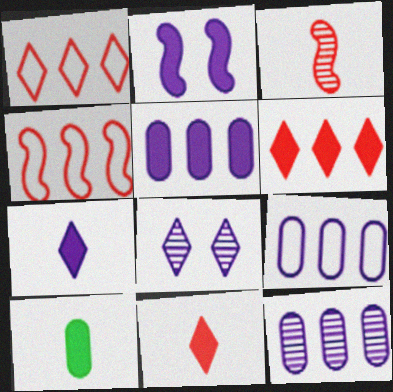[[2, 5, 7], 
[2, 6, 10], 
[4, 8, 10], 
[5, 9, 12]]